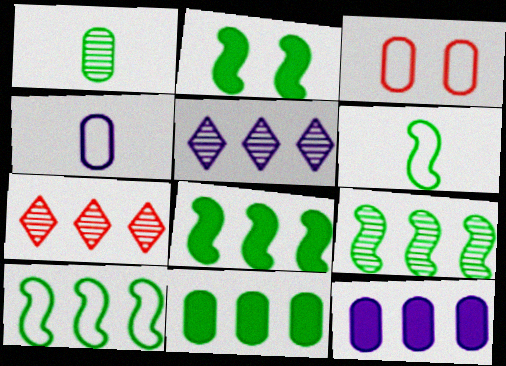[[1, 3, 12], 
[2, 4, 7], 
[2, 6, 9], 
[7, 10, 12], 
[8, 9, 10]]